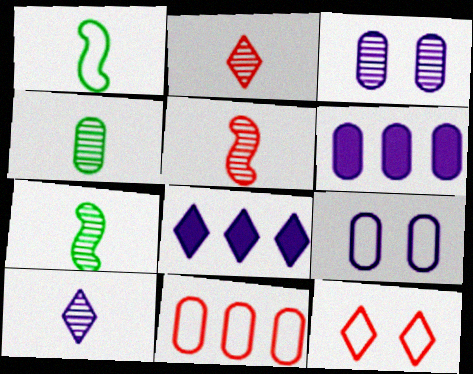[[4, 5, 10], 
[6, 7, 12]]